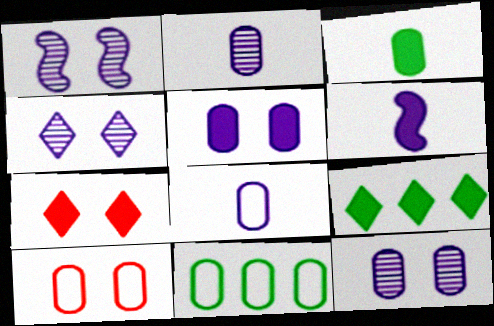[[1, 4, 12], 
[8, 10, 11]]